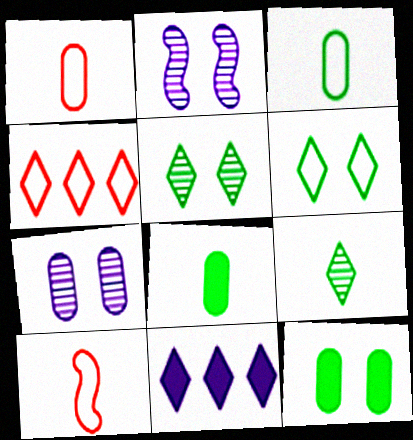[[2, 4, 8]]